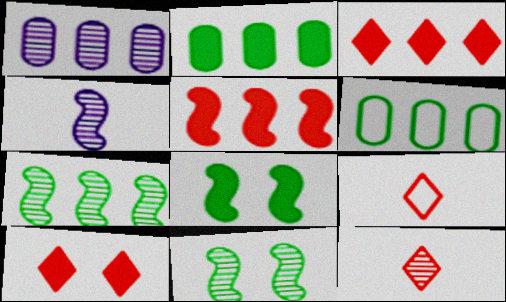[[1, 8, 9], 
[1, 11, 12], 
[4, 6, 10]]